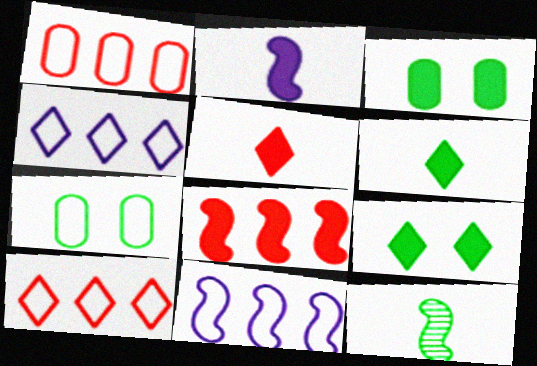[]